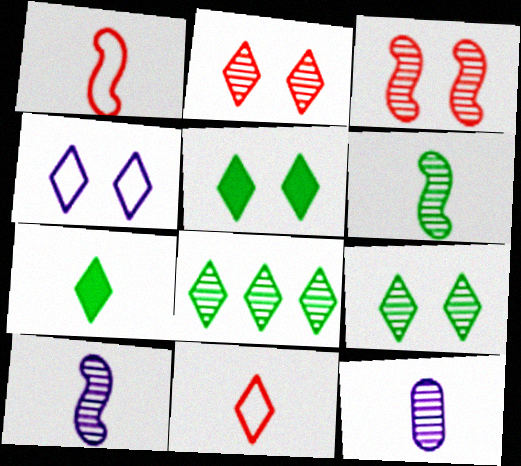[[1, 7, 12], 
[2, 4, 5], 
[3, 8, 12]]